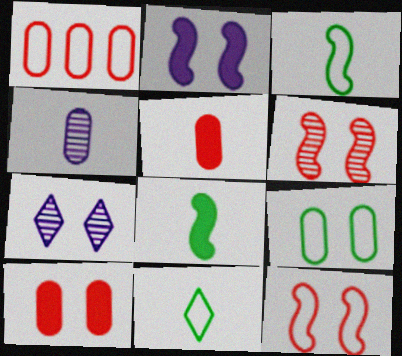[[1, 7, 8]]